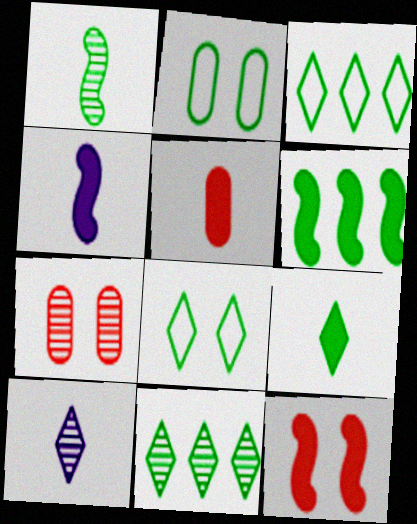[[3, 4, 7], 
[4, 5, 9], 
[4, 6, 12], 
[8, 9, 11]]